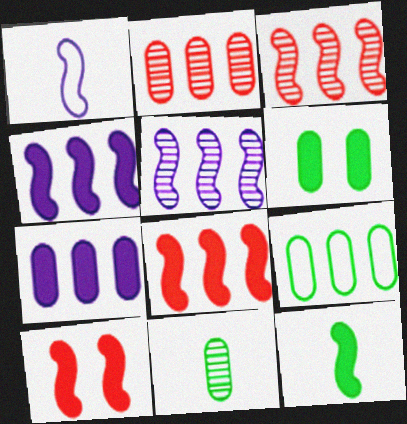[[2, 7, 9], 
[4, 10, 12], 
[6, 9, 11]]